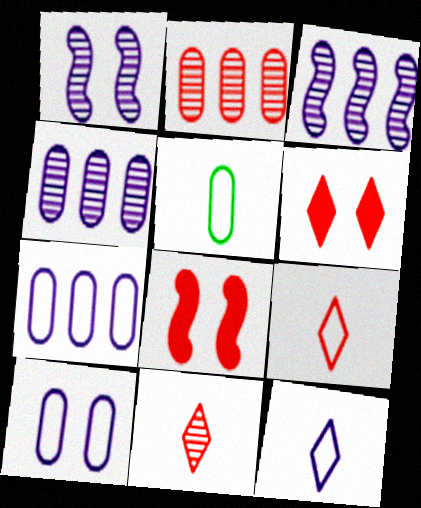[[2, 8, 9], 
[3, 5, 6]]